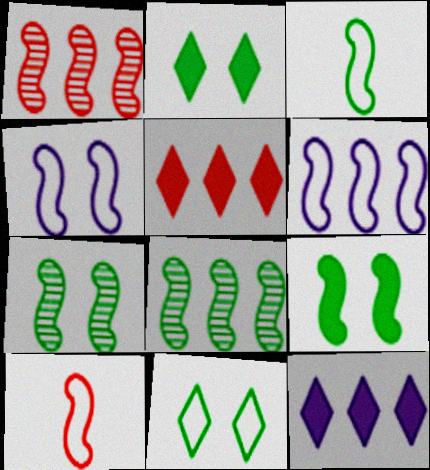[[3, 8, 9]]